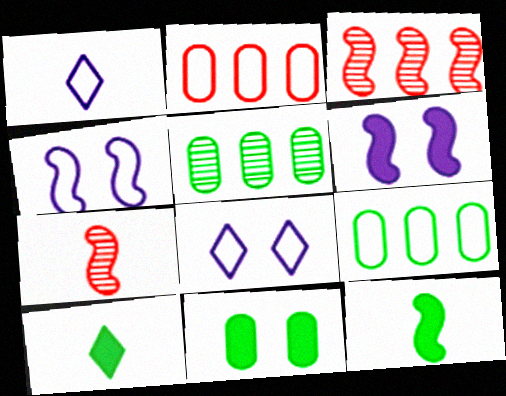[[1, 3, 11], 
[3, 4, 12]]